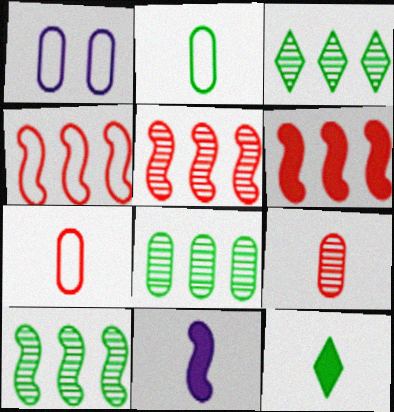[[1, 5, 12], 
[3, 8, 10], 
[4, 5, 6]]